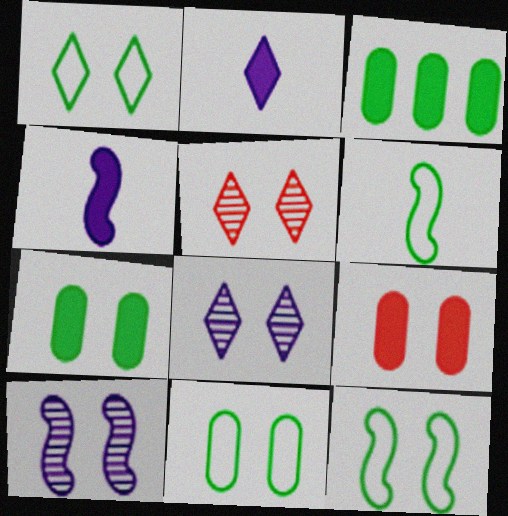[[1, 9, 10], 
[1, 11, 12], 
[8, 9, 12]]